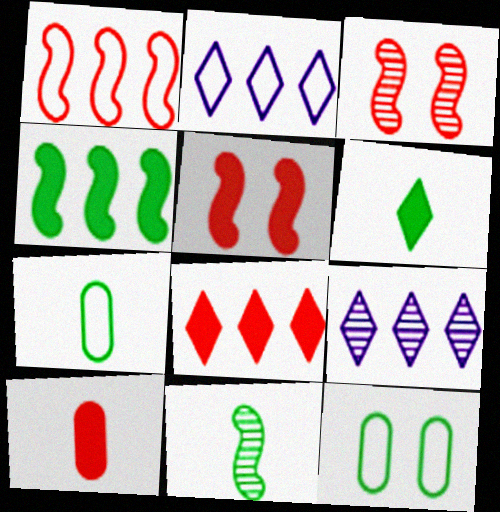[[5, 7, 9], 
[5, 8, 10], 
[6, 7, 11]]